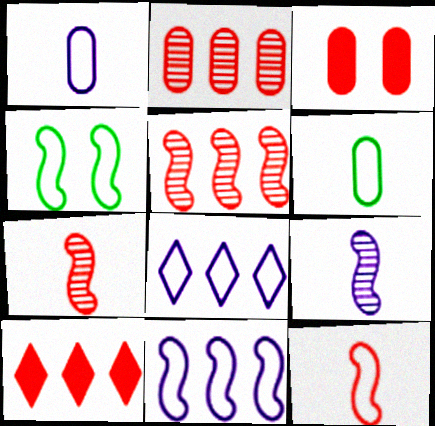[[4, 11, 12]]